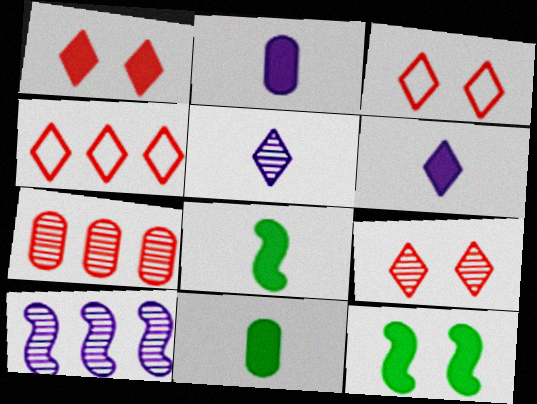[[1, 3, 9], 
[3, 10, 11]]